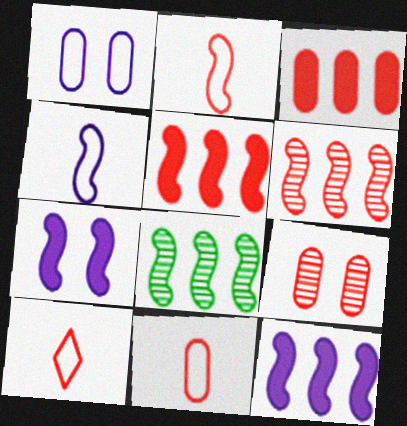[[2, 7, 8], 
[2, 10, 11], 
[3, 9, 11], 
[5, 9, 10]]